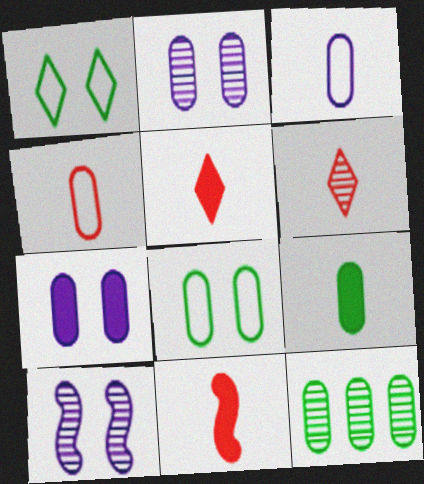[[4, 6, 11], 
[4, 7, 12], 
[6, 10, 12], 
[8, 9, 12]]